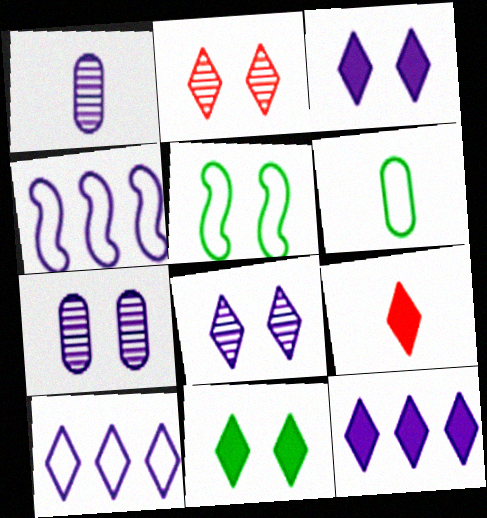[[1, 3, 4], 
[9, 11, 12]]